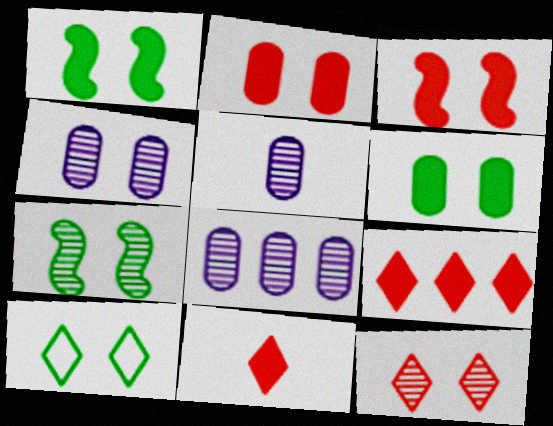[[3, 4, 10], 
[4, 5, 8], 
[4, 7, 12], 
[6, 7, 10]]